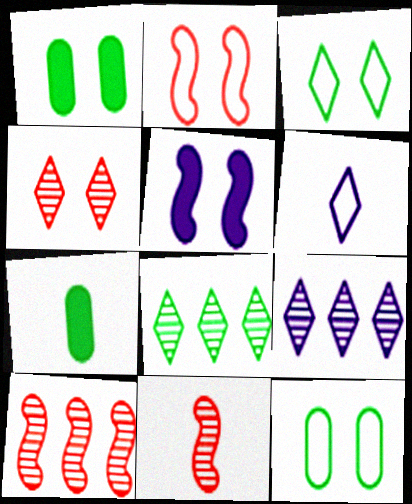[[1, 6, 10], 
[2, 7, 9], 
[4, 5, 12], 
[6, 7, 11]]